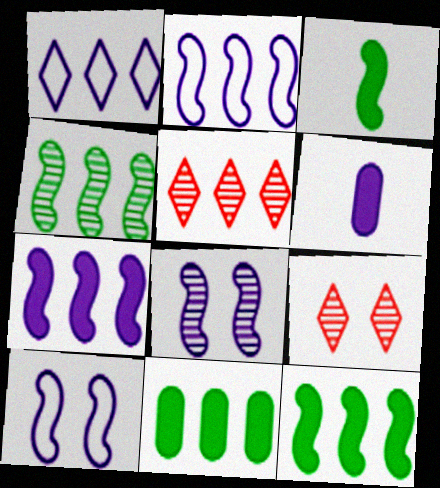[[1, 6, 8], 
[2, 5, 11]]